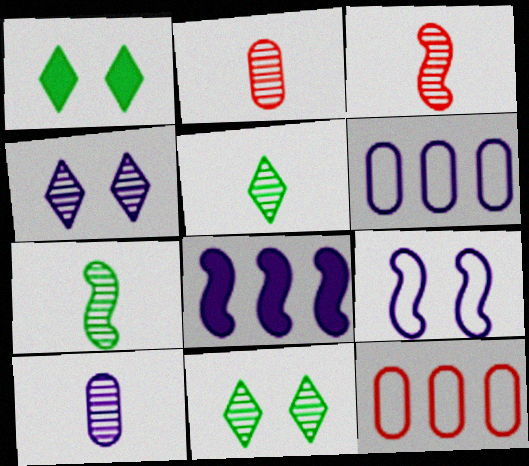[[1, 3, 6], 
[3, 5, 10]]